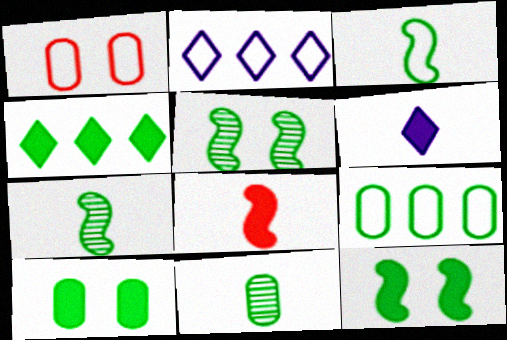[[1, 2, 3], 
[9, 10, 11]]